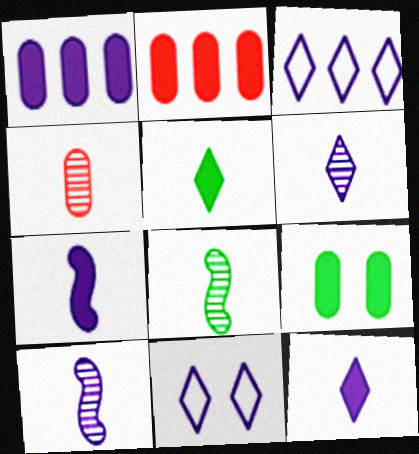[[1, 10, 11], 
[2, 8, 11], 
[4, 6, 8]]